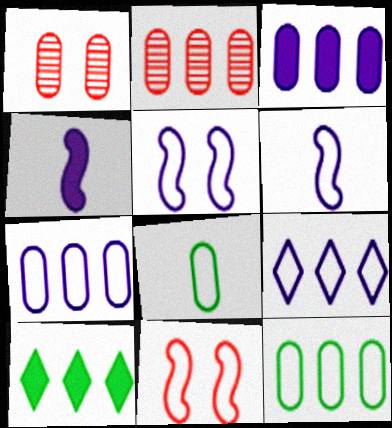[[1, 3, 8], 
[1, 6, 10], 
[2, 3, 12], 
[8, 9, 11]]